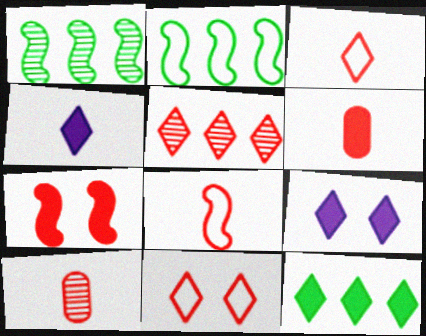[[2, 9, 10]]